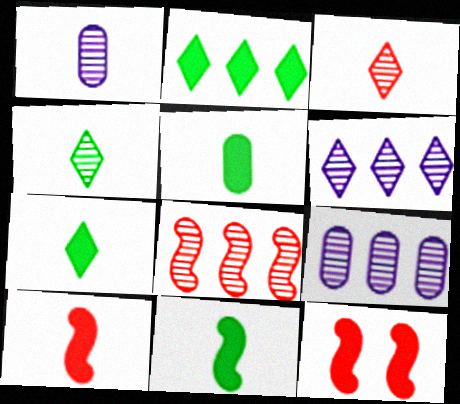[[5, 7, 11]]